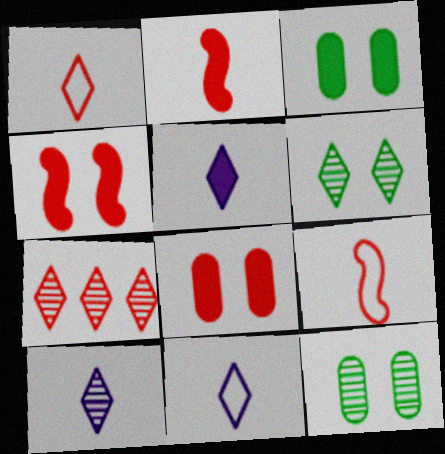[[5, 10, 11], 
[6, 7, 10], 
[7, 8, 9]]